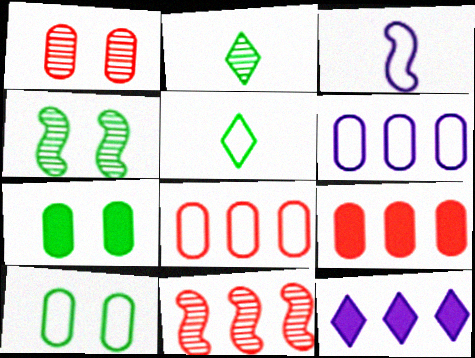[]